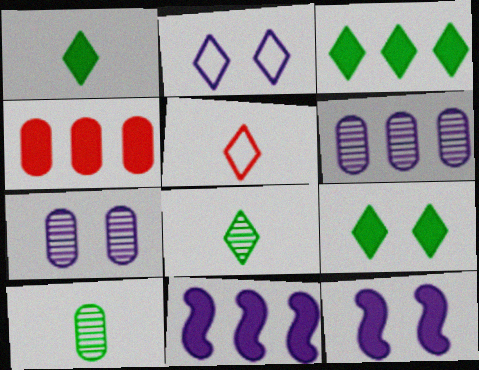[[1, 3, 9], 
[1, 4, 12], 
[2, 7, 12], 
[3, 4, 11]]